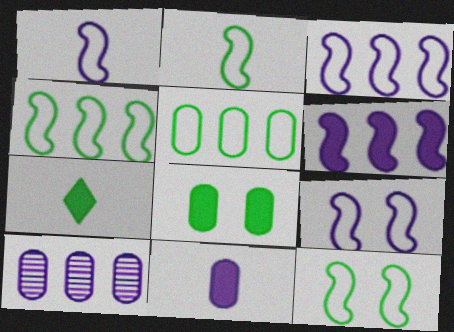[[1, 3, 9], 
[2, 4, 12]]